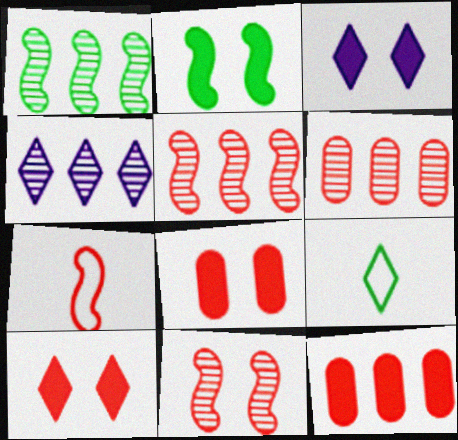[[1, 4, 6], 
[2, 3, 8], 
[4, 9, 10], 
[6, 7, 10]]